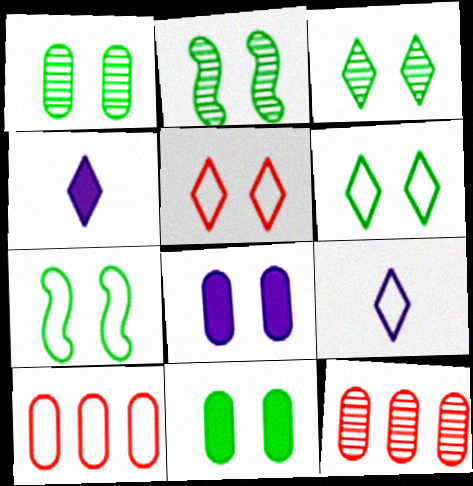[[1, 2, 3], 
[2, 4, 10], 
[2, 5, 8], 
[2, 6, 11], 
[3, 7, 11], 
[4, 7, 12], 
[7, 9, 10]]